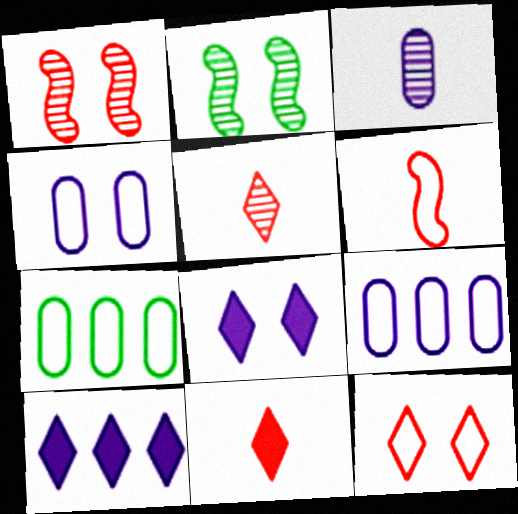[[2, 9, 11]]